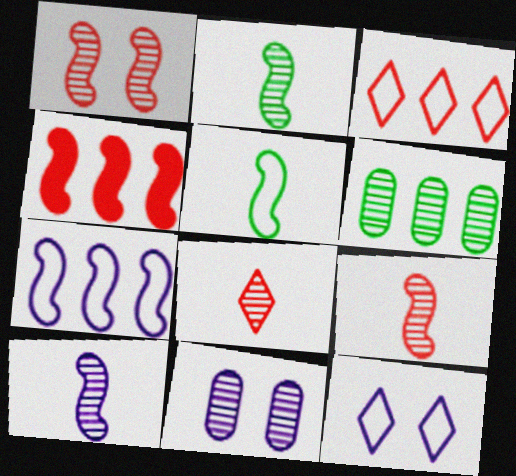[[2, 9, 10]]